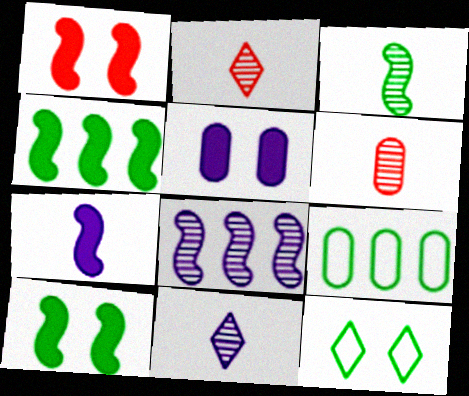[[1, 4, 7], 
[1, 9, 11], 
[3, 6, 11], 
[5, 6, 9]]